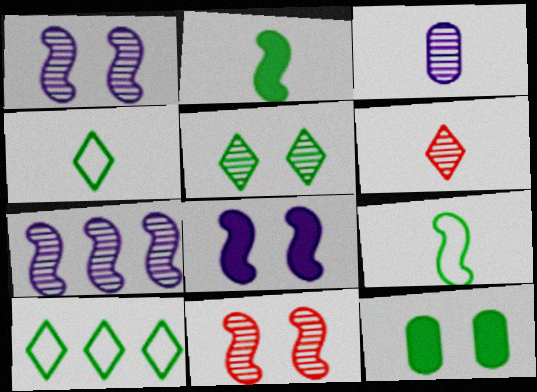[]